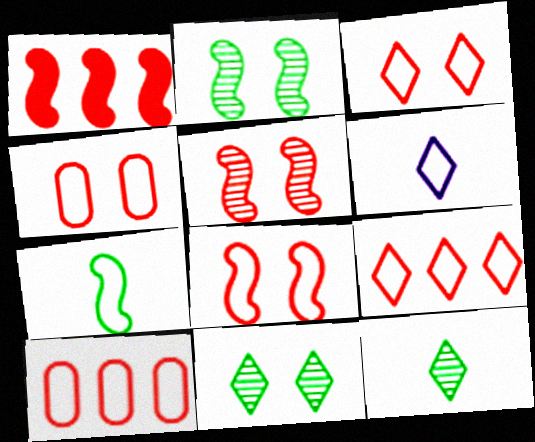[[3, 4, 8]]